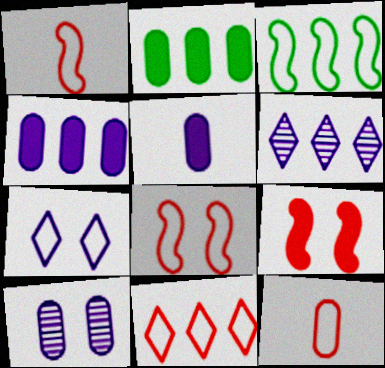[[2, 10, 12], 
[3, 7, 12], 
[8, 11, 12]]